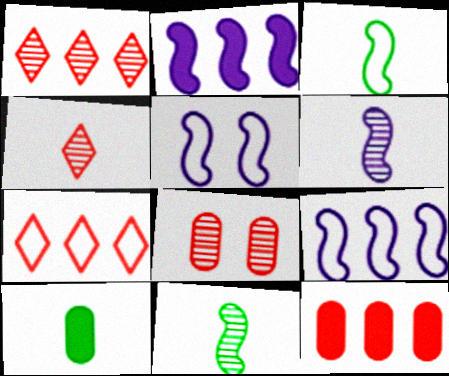[[1, 5, 10], 
[2, 5, 6]]